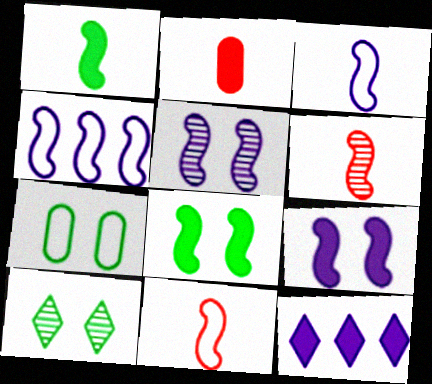[[1, 3, 6], 
[2, 4, 10], 
[2, 8, 12], 
[4, 6, 8], 
[6, 7, 12], 
[7, 8, 10]]